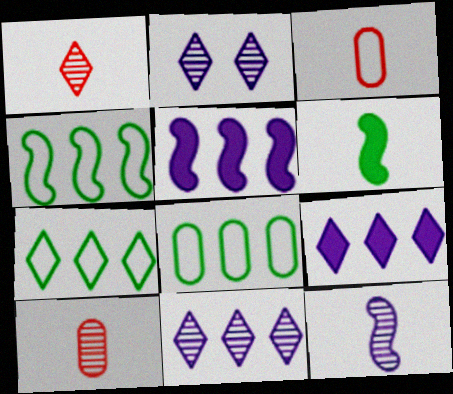[[4, 7, 8]]